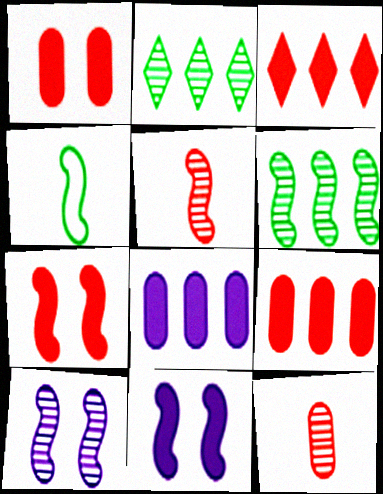[[2, 10, 12], 
[5, 6, 10]]